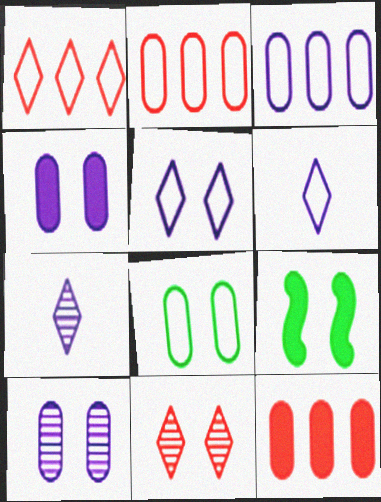[[2, 7, 9]]